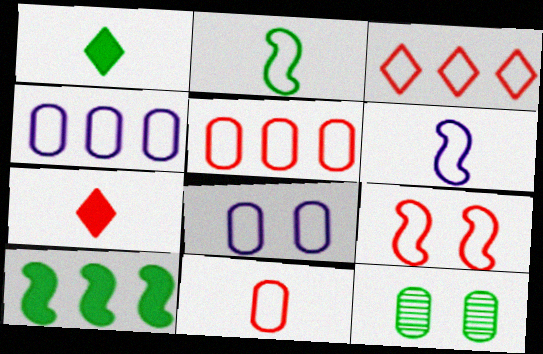[[2, 3, 8], 
[3, 9, 11]]